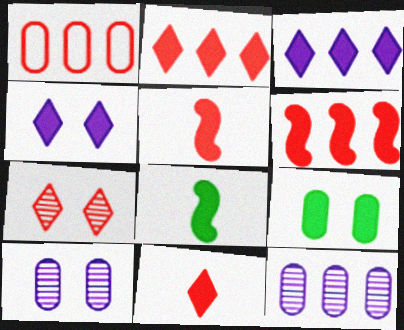[[1, 5, 7], 
[3, 5, 9]]